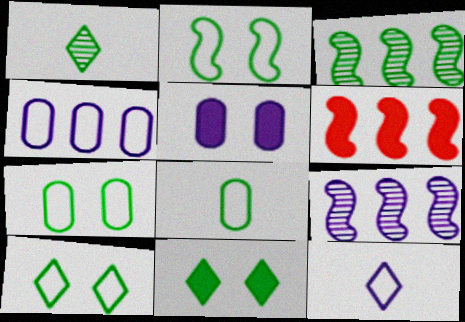[[2, 7, 10], 
[3, 8, 11], 
[5, 9, 12]]